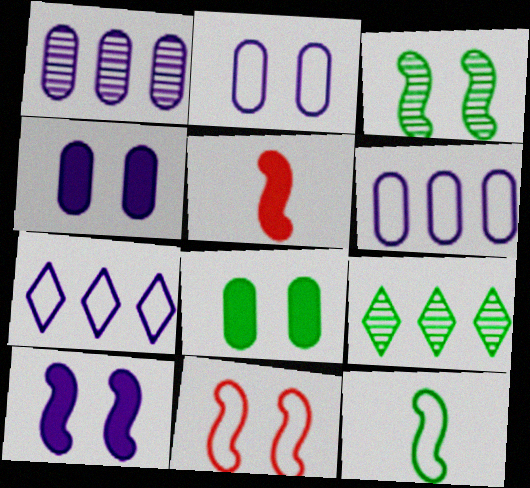[[2, 5, 9], 
[3, 10, 11], 
[8, 9, 12]]